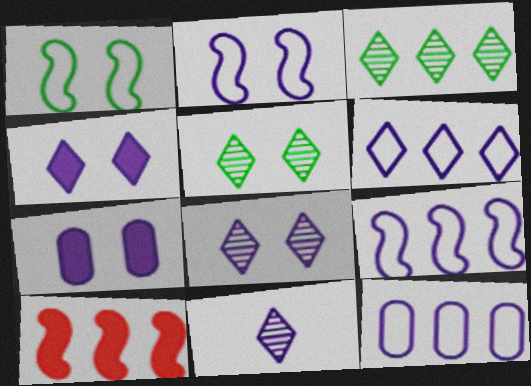[[2, 7, 8], 
[3, 10, 12], 
[4, 6, 11], 
[6, 9, 12], 
[7, 9, 11]]